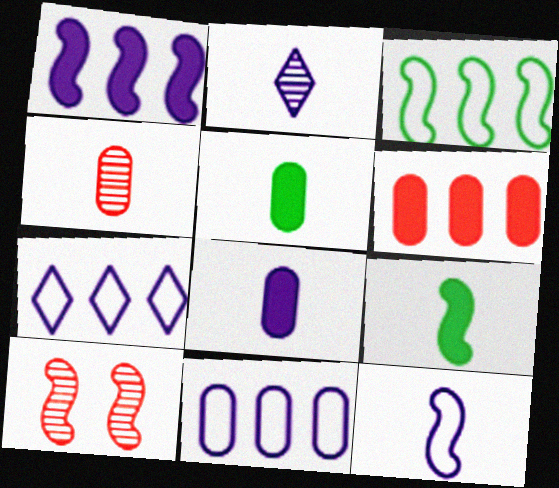[[2, 8, 12], 
[5, 7, 10]]